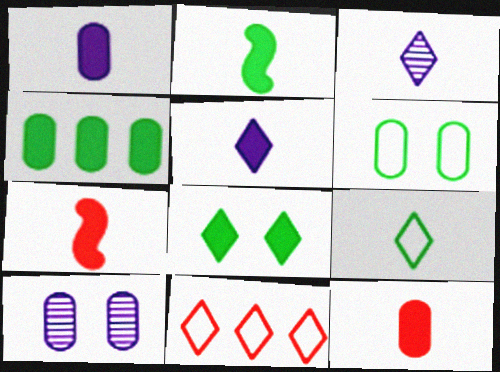[[2, 4, 8], 
[2, 5, 12], 
[2, 10, 11], 
[3, 8, 11]]